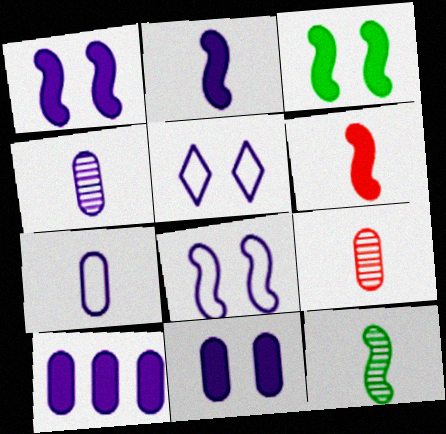[]